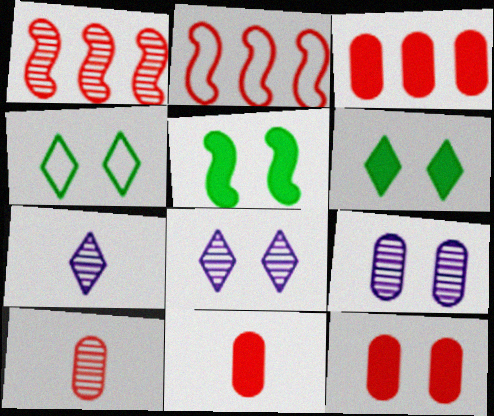[[3, 11, 12]]